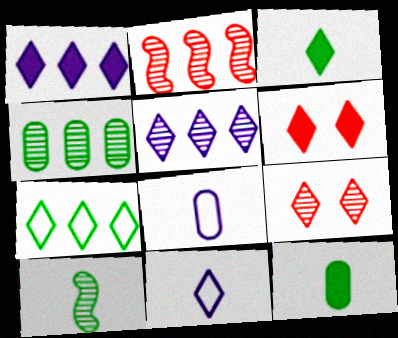[[1, 3, 6], 
[2, 4, 5]]